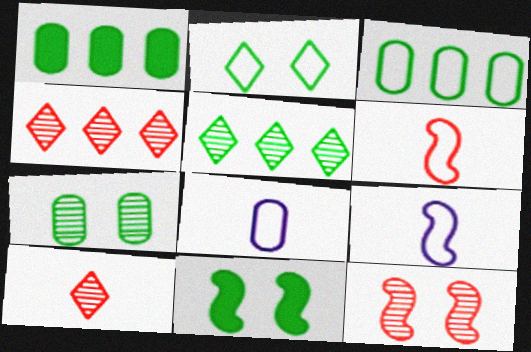[[2, 7, 11], 
[4, 8, 11]]